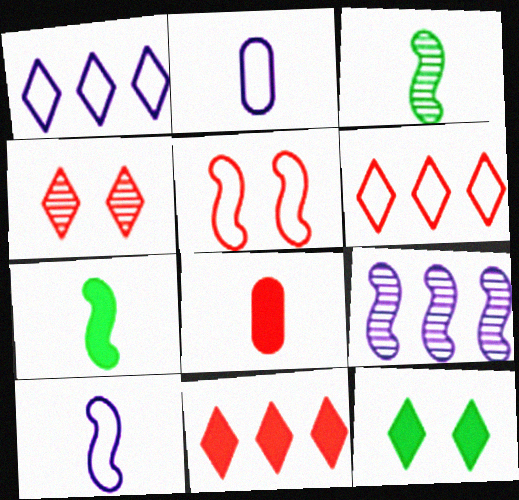[[5, 7, 9]]